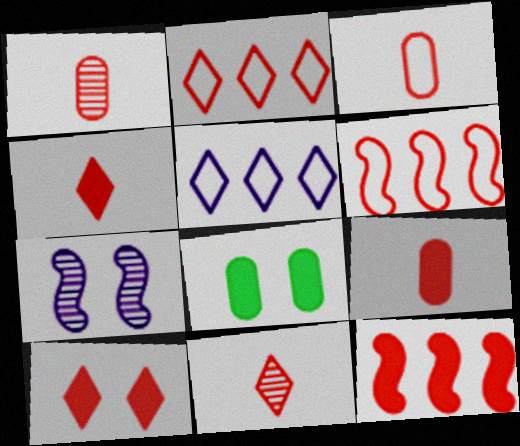[[1, 3, 9], 
[1, 6, 10], 
[2, 10, 11], 
[9, 10, 12]]